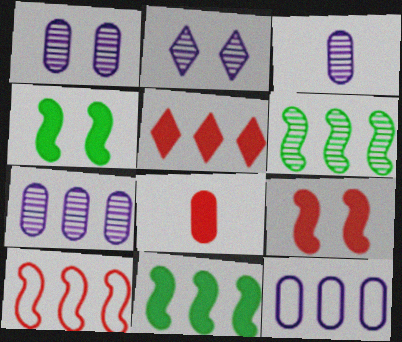[[1, 3, 7], 
[5, 6, 12], 
[5, 8, 9]]